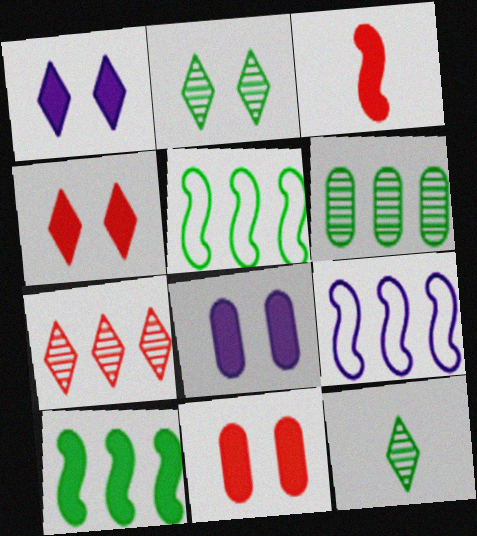[[9, 11, 12]]